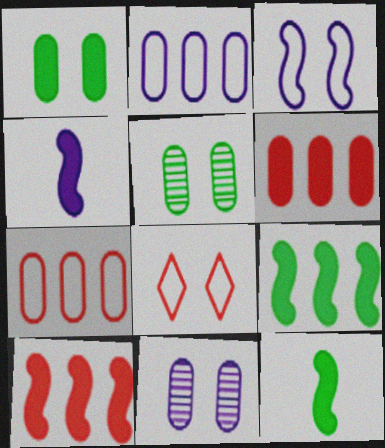[]